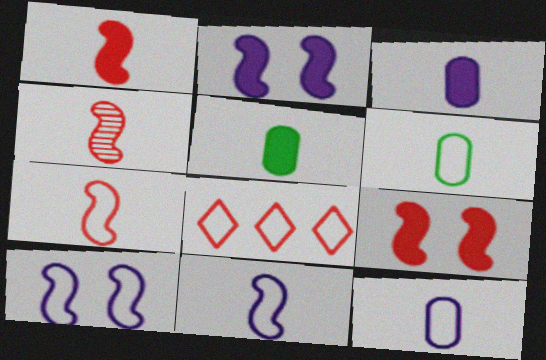[[1, 4, 7], 
[6, 8, 10]]